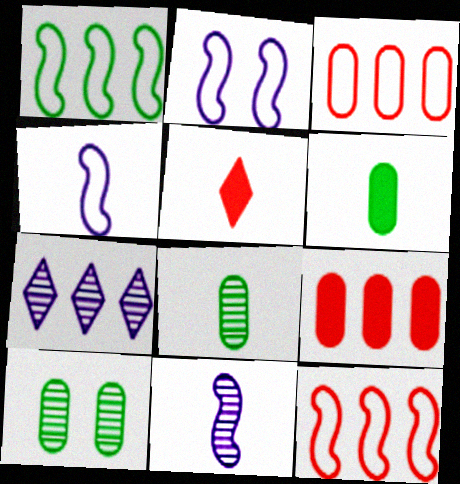[[1, 7, 9], 
[4, 5, 8]]